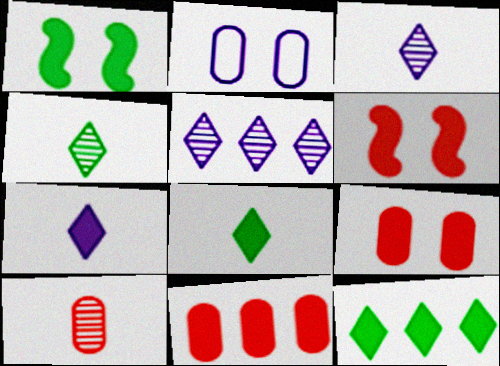[[1, 7, 11]]